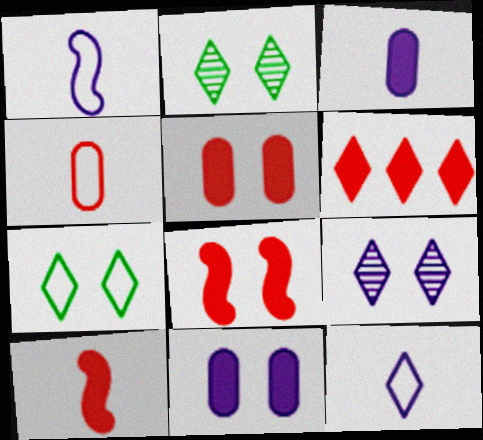[[2, 6, 12], 
[5, 6, 10]]